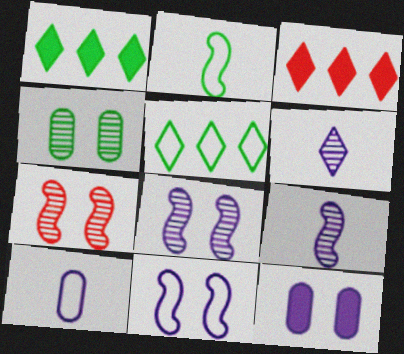[[1, 2, 4], 
[1, 7, 10]]